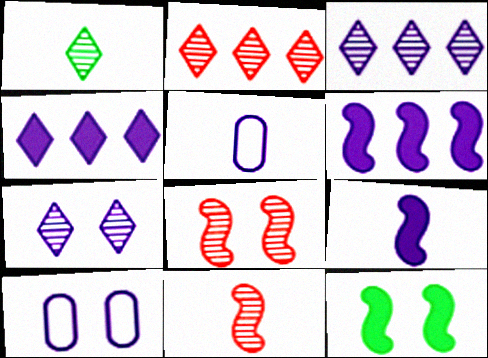[[1, 2, 7], 
[2, 5, 12], 
[3, 9, 10], 
[5, 6, 7]]